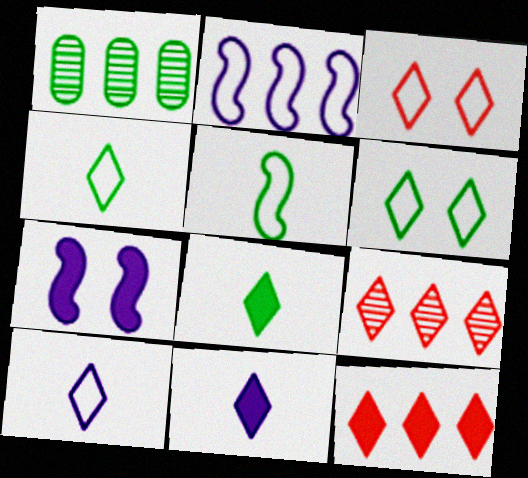[[1, 2, 12], 
[6, 9, 11]]